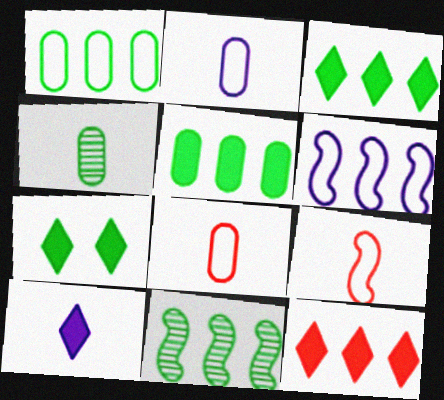[[1, 3, 11], 
[4, 9, 10], 
[7, 10, 12]]